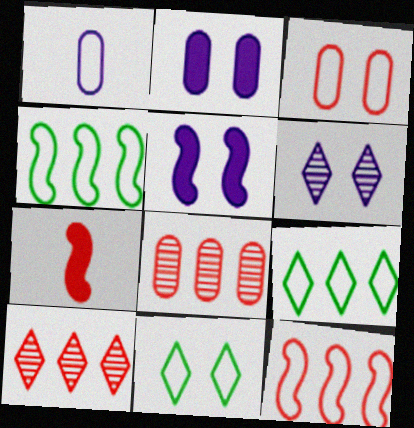[[1, 11, 12], 
[3, 7, 10]]